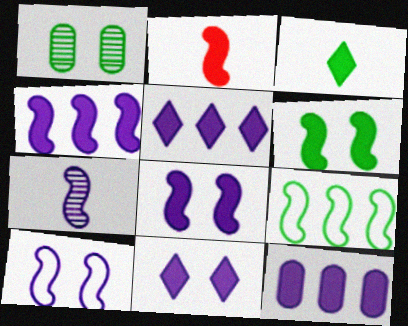[[1, 3, 9], 
[2, 4, 6], 
[4, 5, 12], 
[4, 7, 10]]